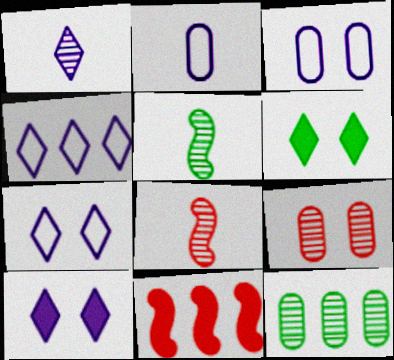[[1, 4, 10], 
[4, 11, 12]]